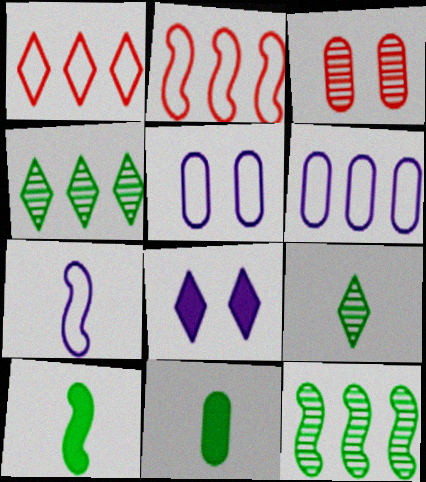[[1, 8, 9], 
[3, 6, 11]]